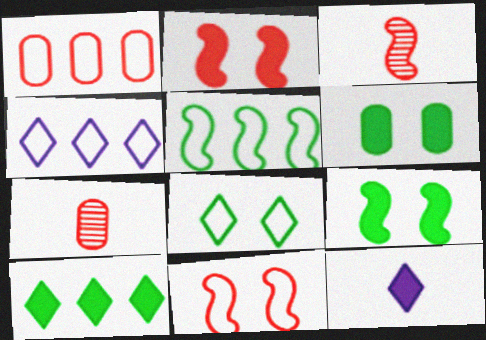[[1, 4, 5], 
[3, 4, 6], 
[4, 7, 9]]